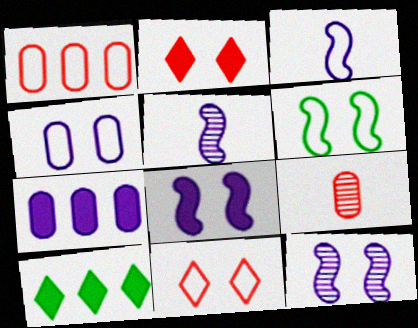[[4, 6, 11]]